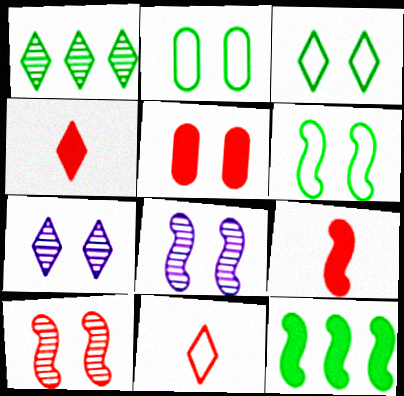[[2, 3, 6], 
[3, 5, 8], 
[5, 6, 7]]